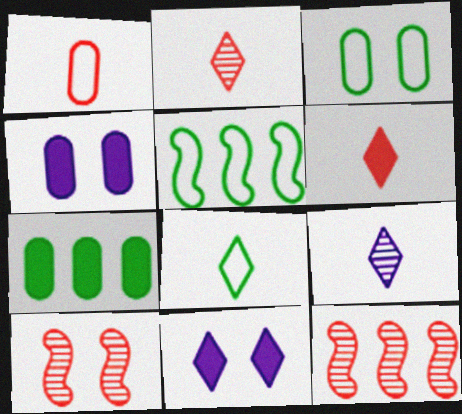[[2, 4, 5], 
[3, 5, 8], 
[3, 10, 11], 
[4, 8, 12], 
[6, 8, 9]]